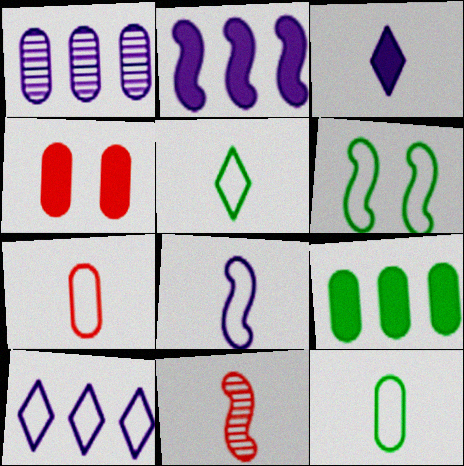[[1, 2, 10], 
[1, 4, 12], 
[2, 6, 11], 
[3, 11, 12], 
[5, 7, 8], 
[6, 7, 10]]